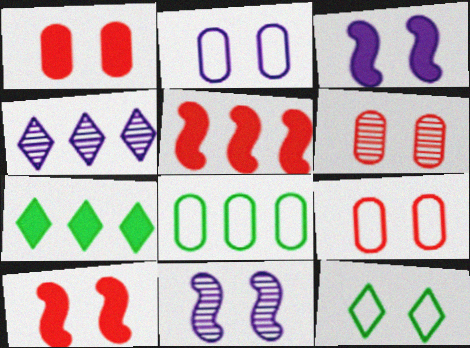[[1, 6, 9], 
[1, 11, 12], 
[3, 6, 12], 
[4, 5, 8]]